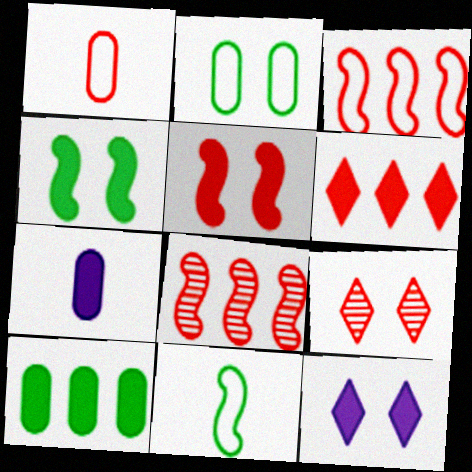[[4, 6, 7]]